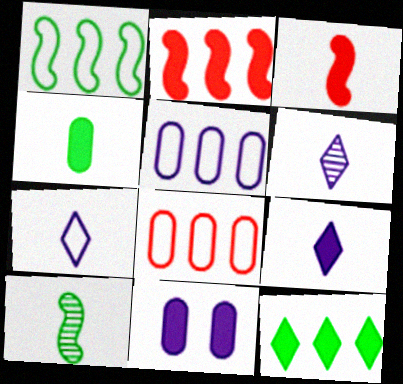[[3, 4, 9], 
[3, 11, 12], 
[6, 7, 9]]